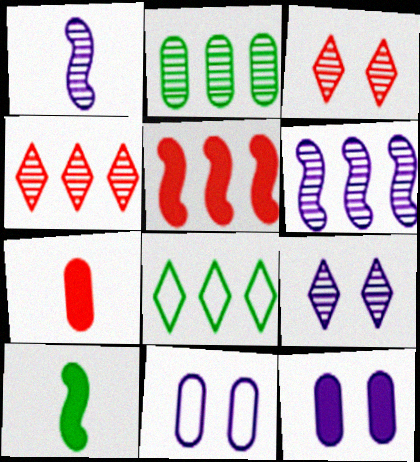[[1, 2, 3], 
[2, 4, 6], 
[2, 7, 11], 
[4, 10, 11]]